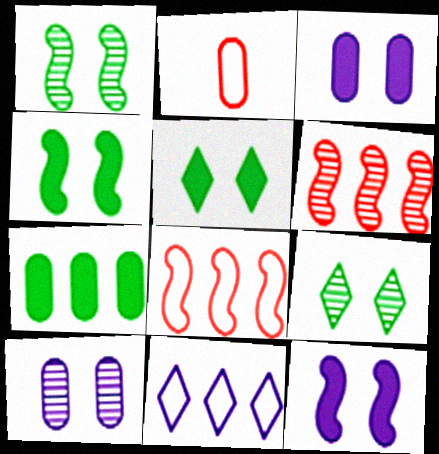[[2, 7, 10], 
[6, 7, 11]]